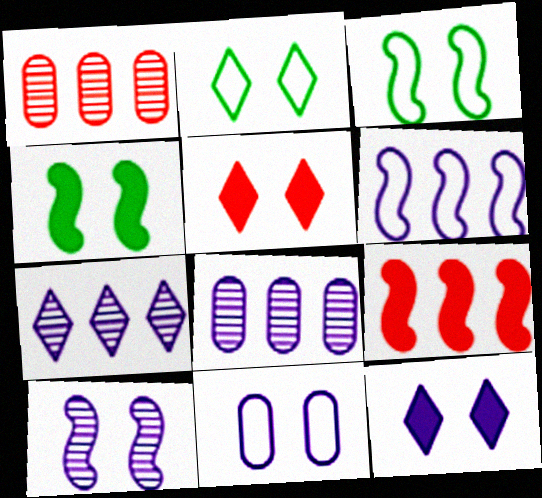[[10, 11, 12]]